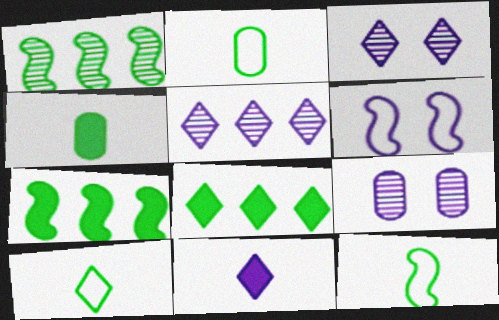[[2, 10, 12]]